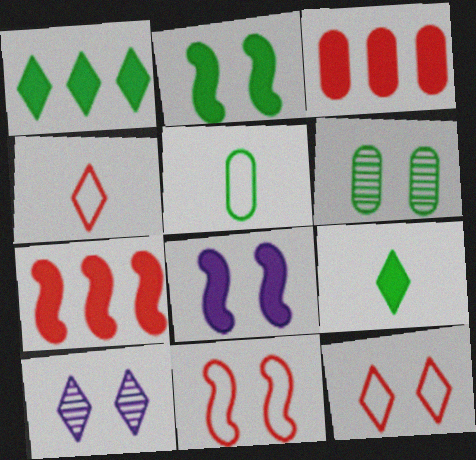[[1, 4, 10], 
[3, 8, 9], 
[5, 7, 10], 
[6, 8, 12]]